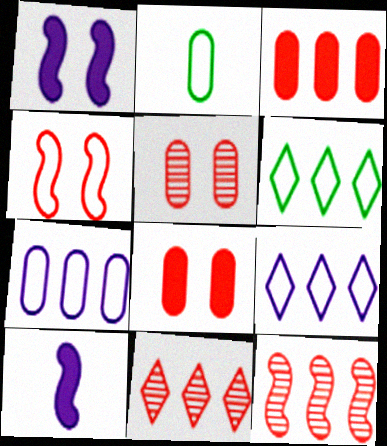[[1, 2, 11], 
[2, 4, 9], 
[5, 6, 10]]